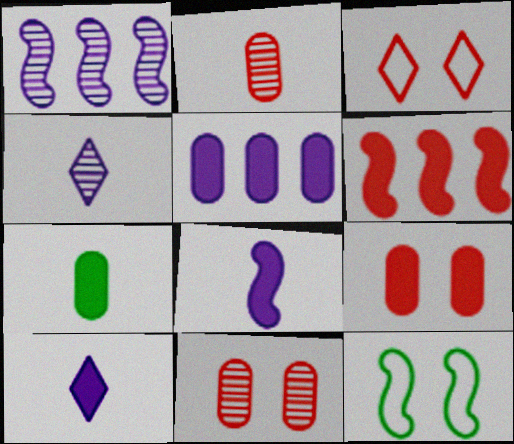[[1, 3, 7], 
[2, 3, 6], 
[5, 7, 9]]